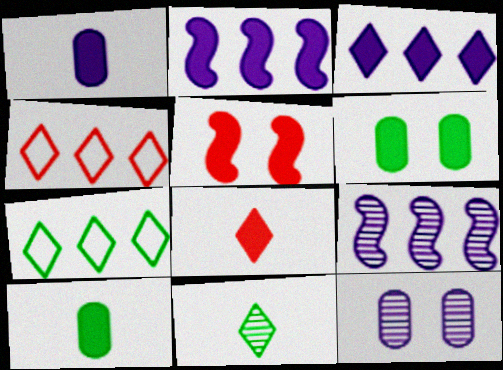[[2, 6, 8], 
[3, 5, 10]]